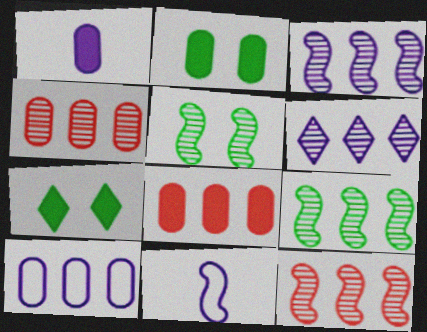[[1, 2, 8], 
[3, 9, 12], 
[4, 6, 9], 
[4, 7, 11]]